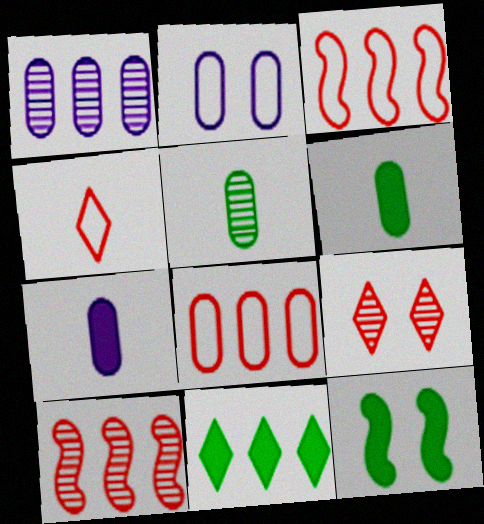[[1, 2, 7], 
[1, 3, 11], 
[1, 4, 12], 
[2, 9, 12], 
[6, 11, 12]]